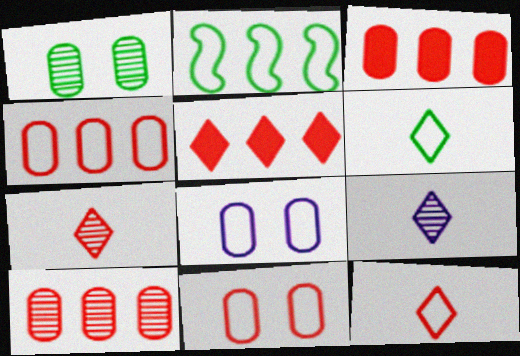[[2, 8, 12], 
[3, 4, 10]]